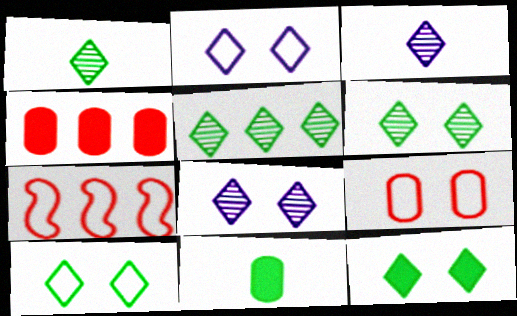[[1, 5, 6], 
[6, 10, 12], 
[7, 8, 11]]